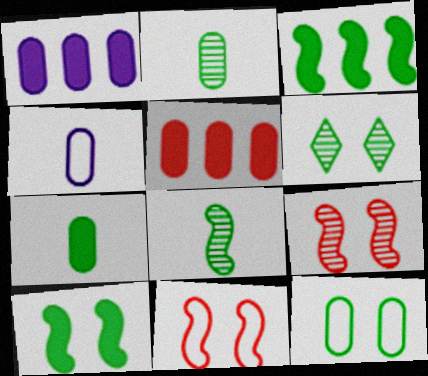[[6, 10, 12]]